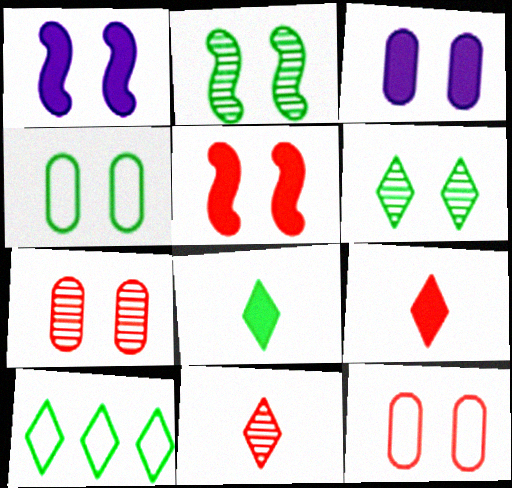[[1, 6, 12], 
[3, 4, 7], 
[6, 8, 10]]